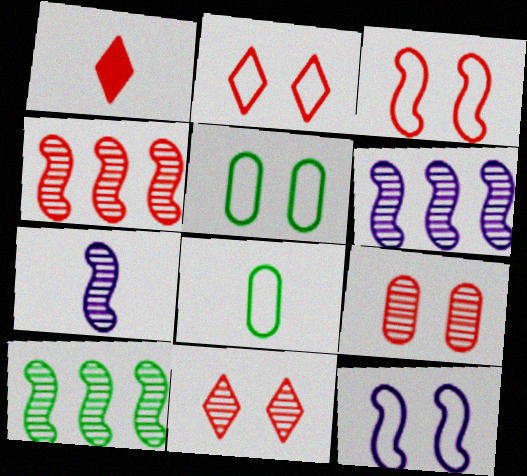[[1, 5, 6], 
[1, 7, 8], 
[2, 5, 12], 
[4, 6, 10]]